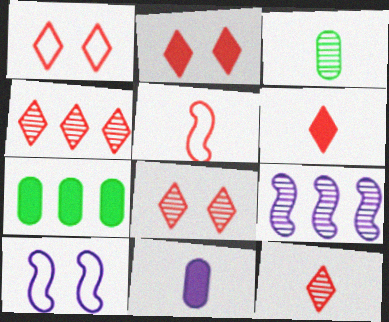[[1, 2, 8], 
[1, 4, 6], 
[3, 8, 9], 
[4, 8, 12], 
[7, 10, 12]]